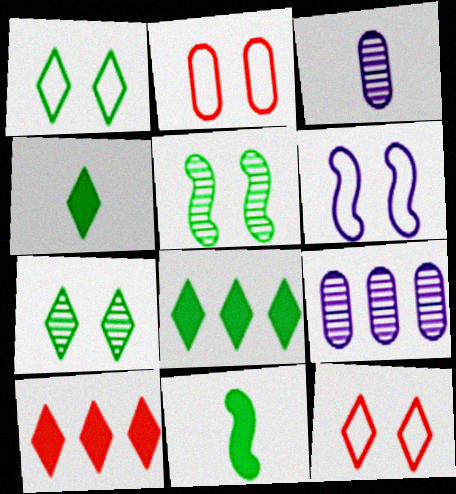[[1, 2, 6], 
[9, 11, 12]]